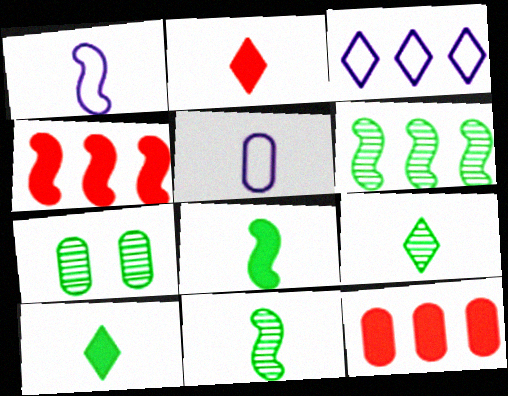[[2, 5, 11], 
[3, 6, 12], 
[5, 7, 12], 
[6, 7, 9]]